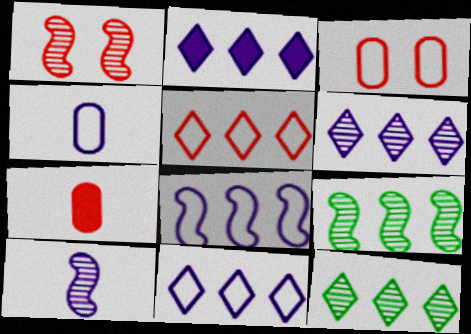[[1, 5, 7], 
[1, 9, 10], 
[2, 5, 12], 
[2, 6, 11]]